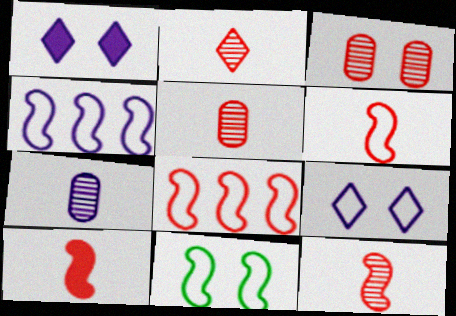[[1, 3, 11], 
[1, 4, 7], 
[2, 5, 12], 
[4, 6, 11], 
[6, 10, 12]]